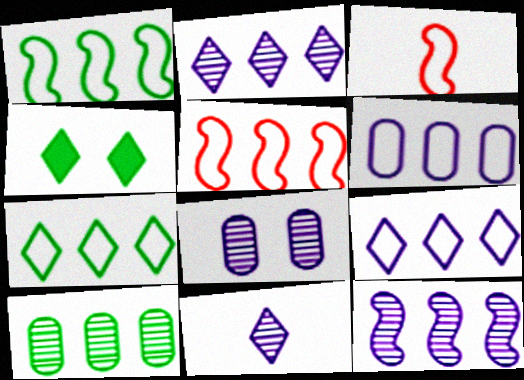[[5, 6, 7], 
[8, 11, 12]]